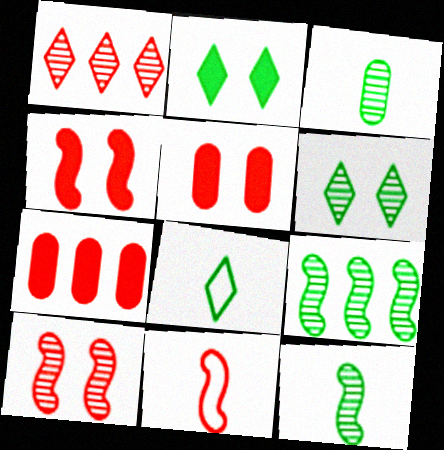[[1, 5, 11], 
[3, 6, 9]]